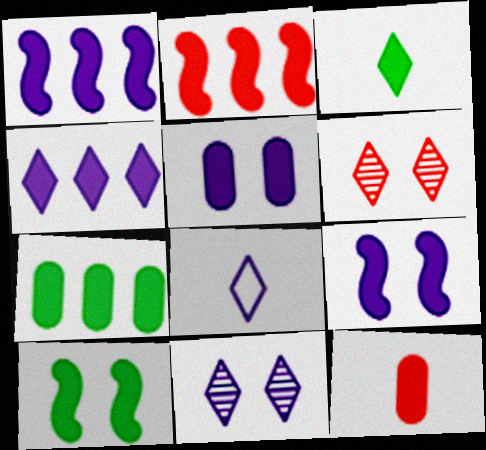[[2, 3, 5], 
[2, 4, 7], 
[3, 7, 10], 
[4, 8, 11], 
[4, 10, 12], 
[5, 7, 12]]